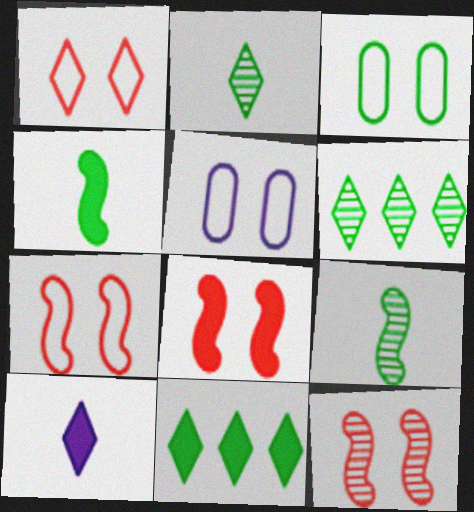[[1, 6, 10], 
[3, 4, 6], 
[3, 9, 11], 
[7, 8, 12]]